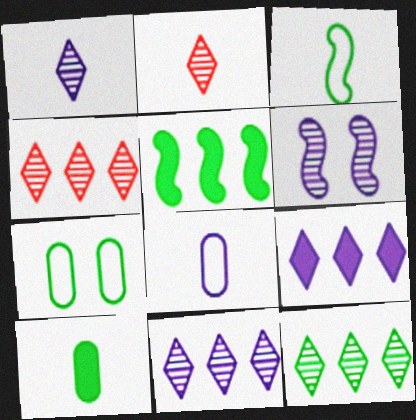[[4, 11, 12], 
[6, 8, 9]]